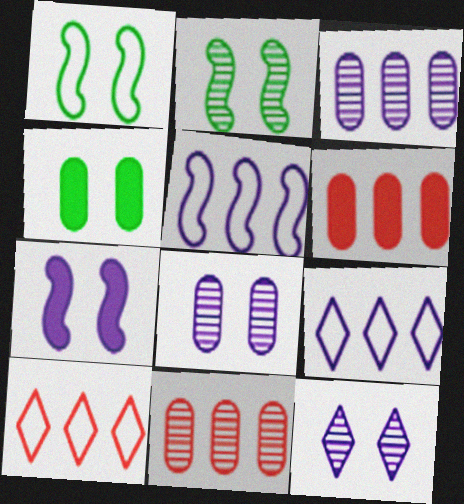[]